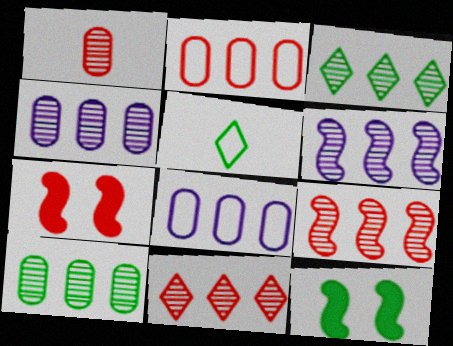[[3, 4, 9], 
[4, 5, 7], 
[5, 10, 12], 
[6, 10, 11]]